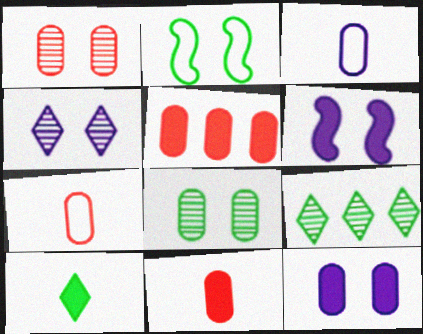[[1, 5, 7], 
[3, 5, 8], 
[5, 6, 10], 
[6, 7, 9]]